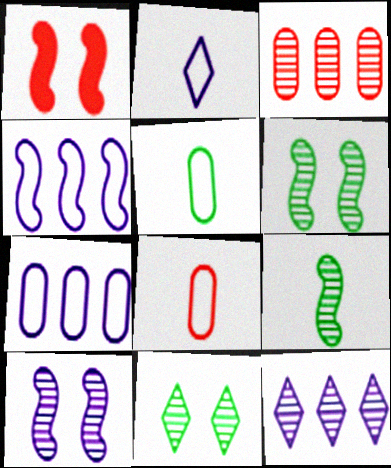[[1, 4, 9], 
[1, 5, 12]]